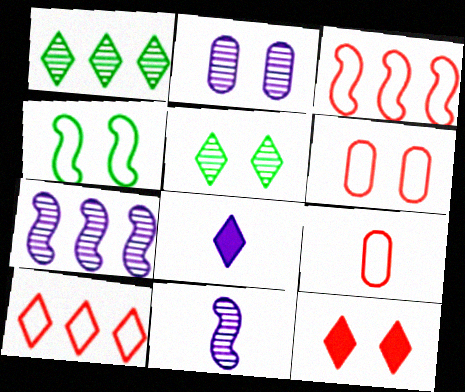[[2, 4, 12], 
[5, 8, 10]]